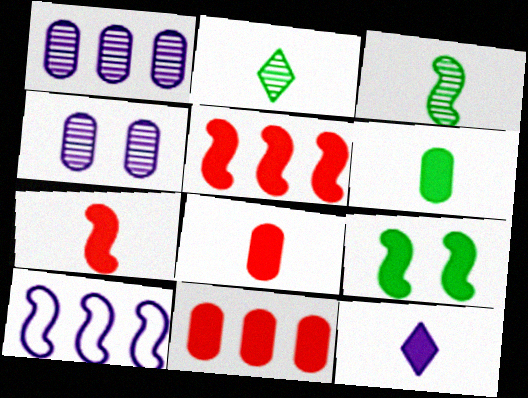[[4, 10, 12], 
[6, 7, 12], 
[9, 11, 12]]